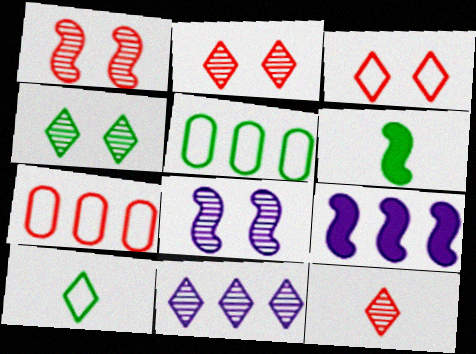[[4, 5, 6], 
[4, 11, 12]]